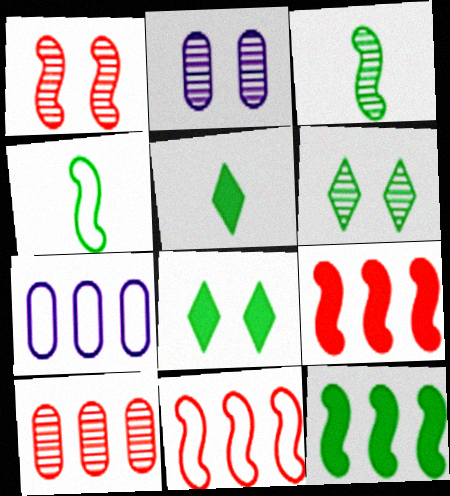[[1, 2, 6], 
[1, 5, 7], 
[2, 5, 11]]